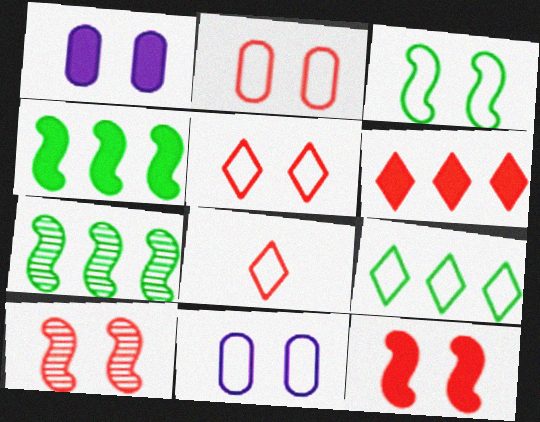[[1, 7, 8], 
[3, 5, 11]]